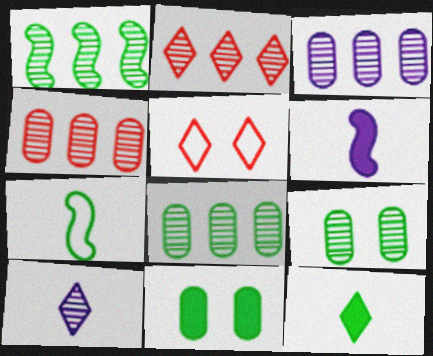[[1, 2, 3], 
[3, 4, 8], 
[5, 6, 8]]